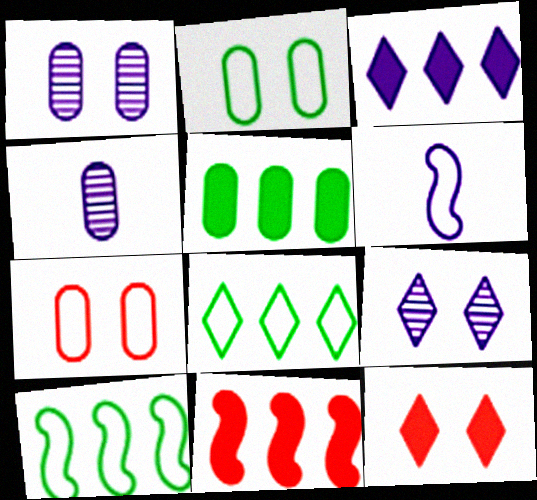[[1, 3, 6], 
[3, 5, 11], 
[4, 5, 7], 
[4, 10, 12], 
[6, 7, 8]]